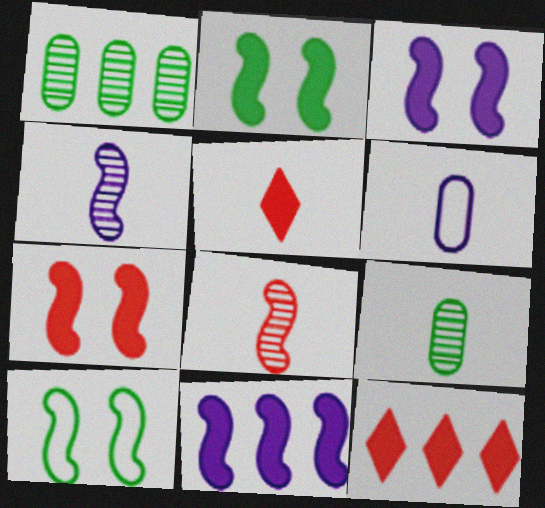[[2, 3, 7], 
[8, 10, 11]]